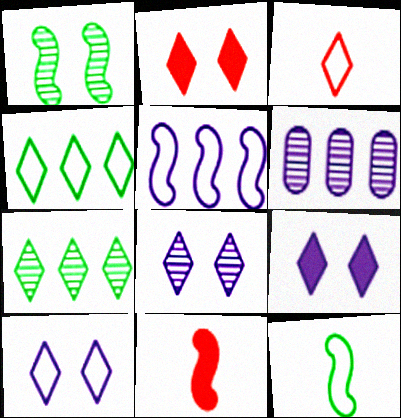[[1, 5, 11], 
[2, 6, 12], 
[3, 4, 10], 
[3, 7, 9], 
[8, 9, 10]]